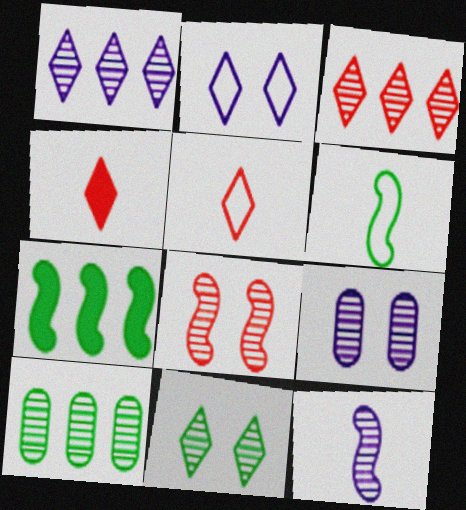[[1, 9, 12], 
[5, 7, 9], 
[8, 9, 11]]